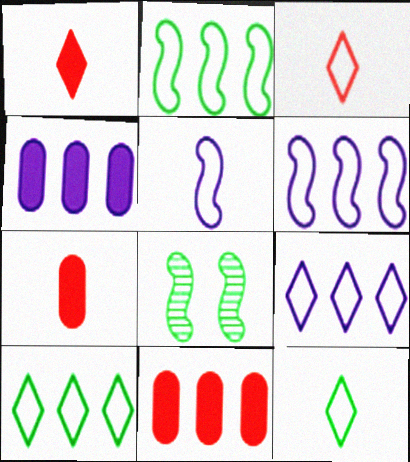[[3, 4, 8], 
[7, 8, 9]]